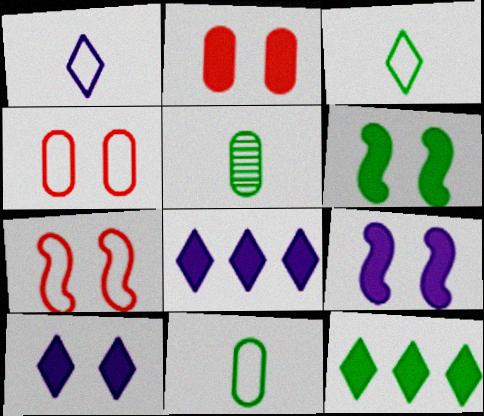[[2, 6, 10], 
[5, 7, 8]]